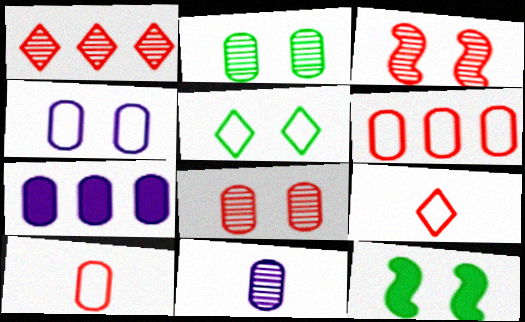[[2, 5, 12], 
[2, 7, 10], 
[4, 7, 11]]